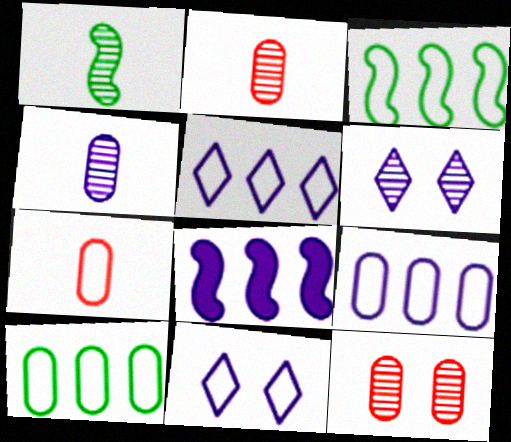[[3, 7, 11], 
[4, 8, 11]]